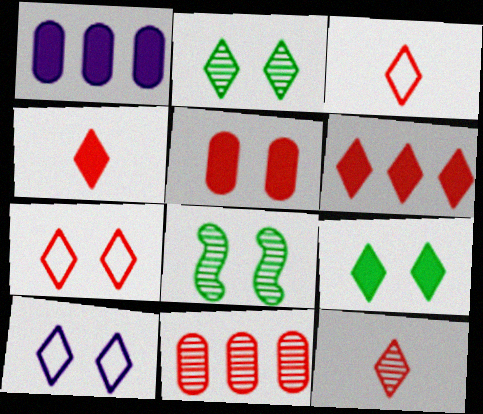[[1, 3, 8], 
[3, 4, 12], 
[5, 8, 10], 
[6, 7, 12]]